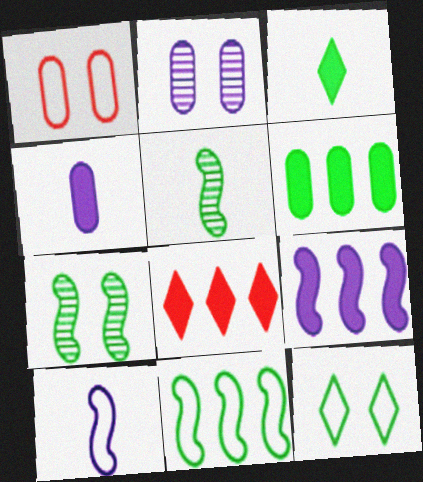[[5, 6, 12], 
[6, 8, 9]]